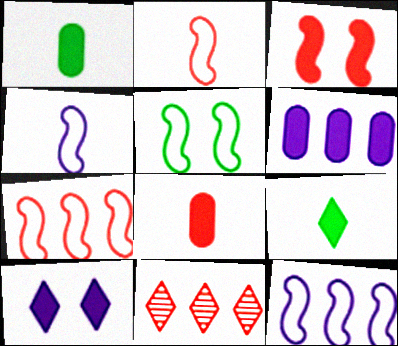[[2, 5, 12], 
[3, 6, 9], 
[4, 5, 7]]